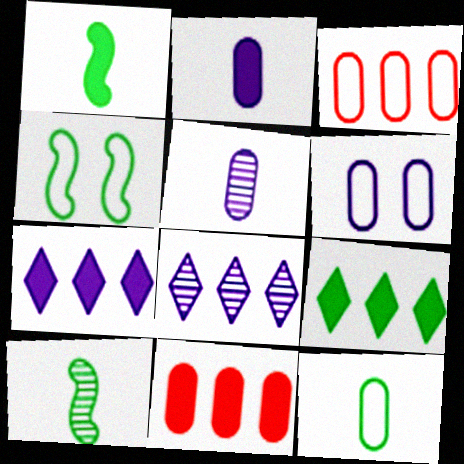[[3, 6, 12]]